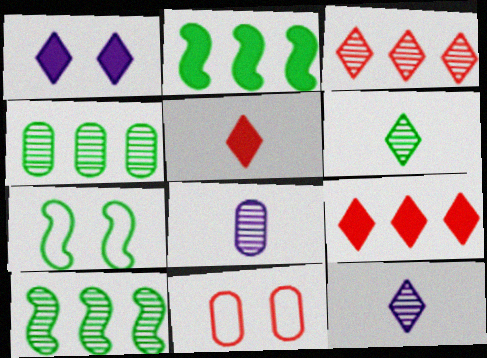[[2, 11, 12], 
[7, 8, 9]]